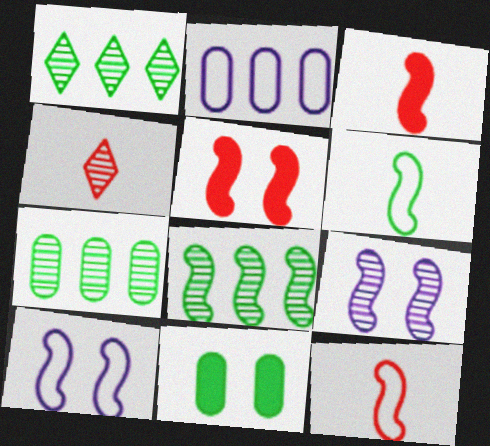[[1, 6, 11], 
[1, 7, 8], 
[3, 8, 10], 
[4, 7, 9]]